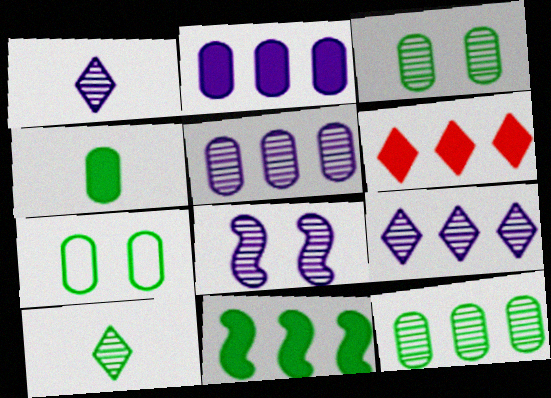[[1, 5, 8], 
[2, 6, 11], 
[4, 7, 12], 
[7, 10, 11]]